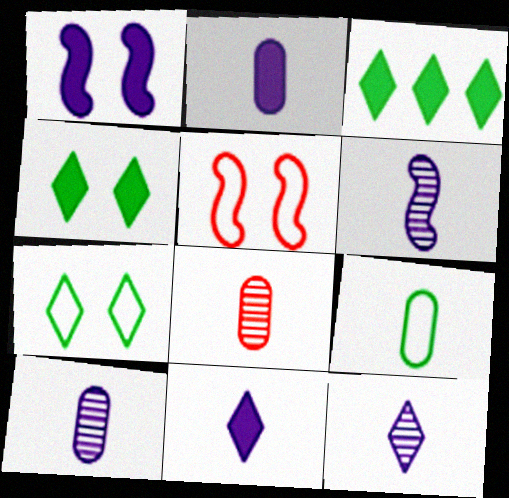[[2, 8, 9], 
[3, 5, 10], 
[6, 10, 12]]